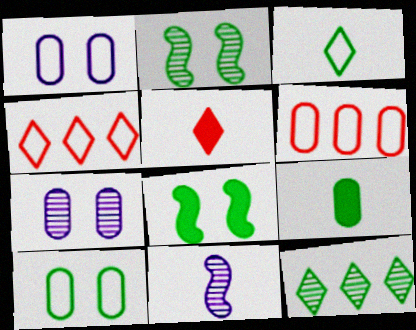[[6, 7, 9]]